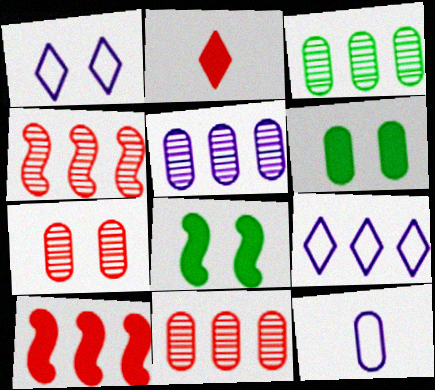[[1, 7, 8], 
[3, 5, 11], 
[3, 9, 10], 
[6, 11, 12]]